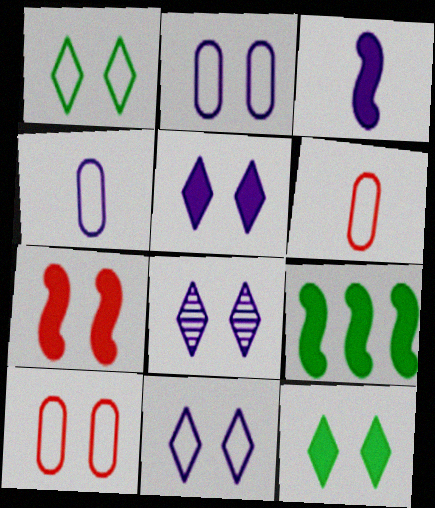[[3, 7, 9], 
[5, 8, 11], 
[6, 8, 9]]